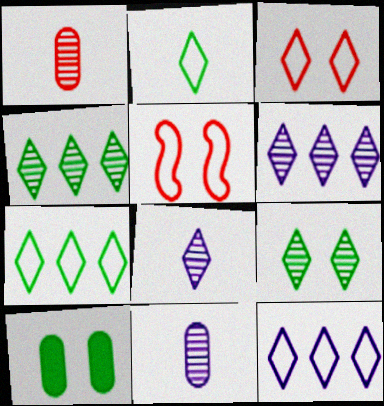[[2, 3, 12]]